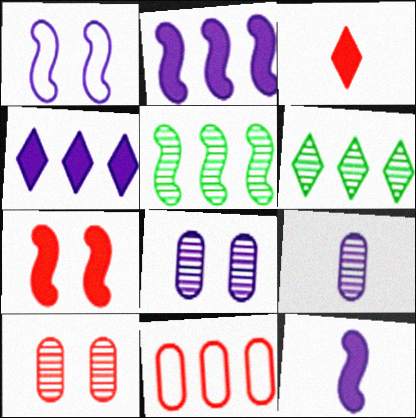[[1, 4, 9], 
[2, 6, 11], 
[4, 5, 11]]